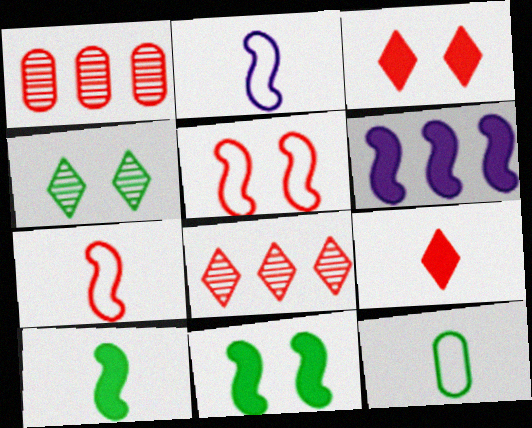[[1, 3, 7], 
[1, 5, 9]]